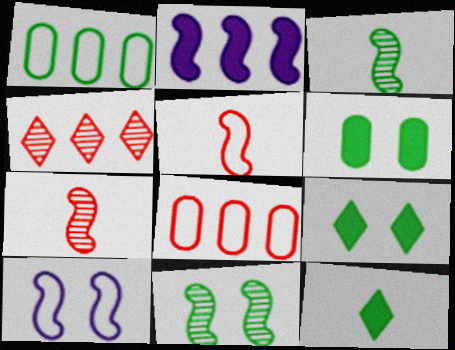[[1, 2, 4], 
[1, 3, 9], 
[1, 11, 12], 
[2, 5, 11]]